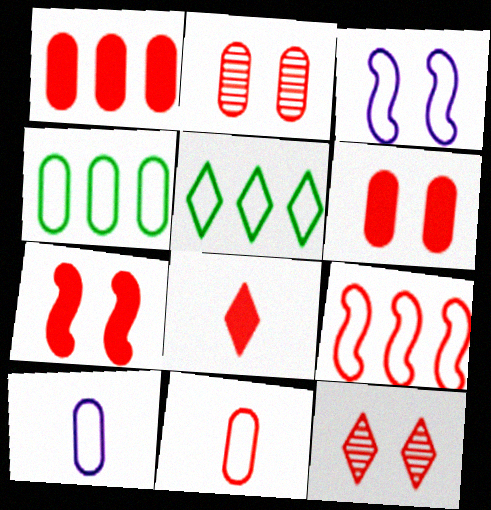[[1, 2, 11], 
[1, 7, 8], 
[2, 8, 9], 
[3, 5, 11]]